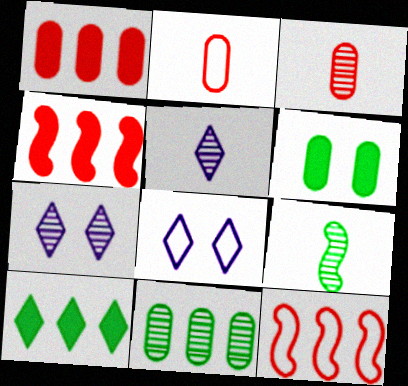[[1, 8, 9], 
[3, 5, 9], 
[5, 6, 12]]